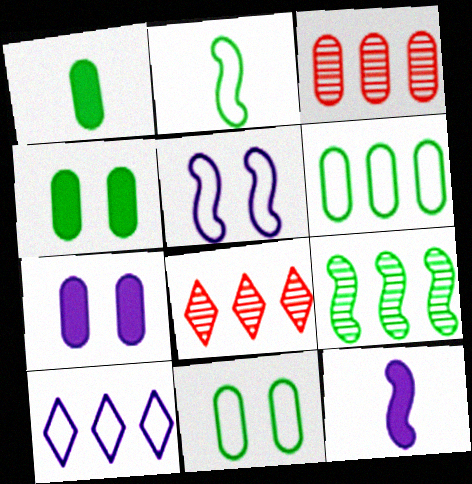[[1, 5, 8], 
[2, 7, 8], 
[8, 11, 12]]